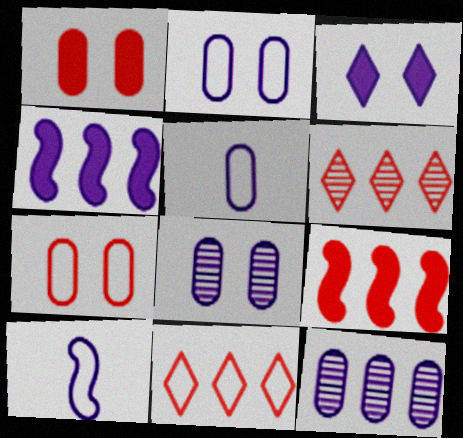[[3, 10, 12]]